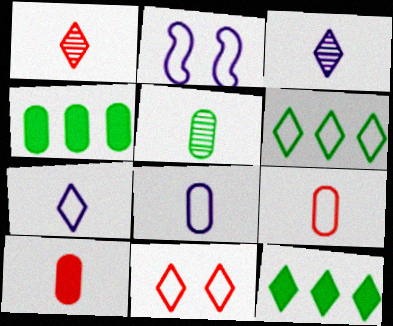[[1, 2, 4], 
[2, 6, 9], 
[3, 11, 12], 
[5, 8, 10], 
[6, 7, 11]]